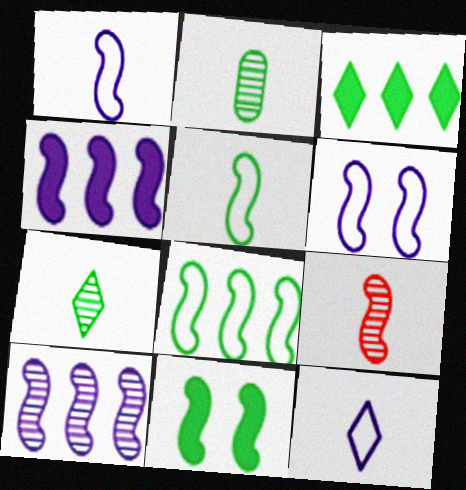[]